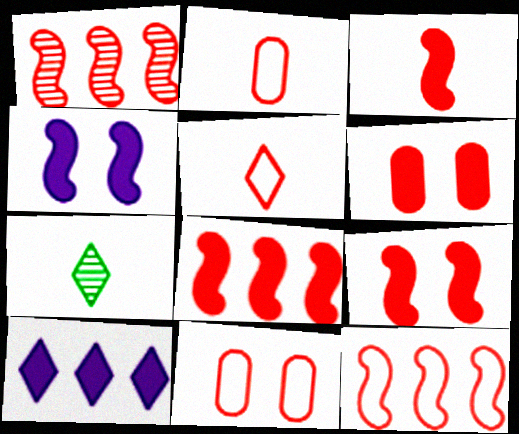[[1, 5, 6], 
[1, 8, 12], 
[3, 8, 9], 
[5, 11, 12]]